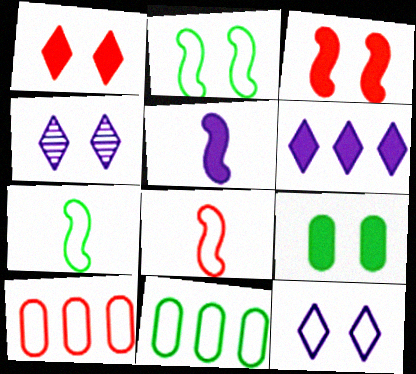[[7, 10, 12], 
[8, 11, 12]]